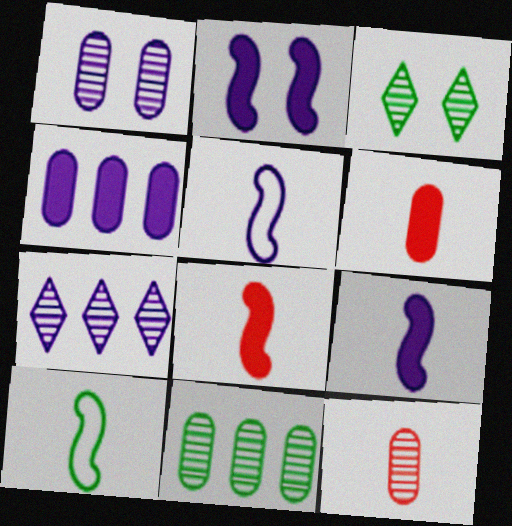[[1, 11, 12]]